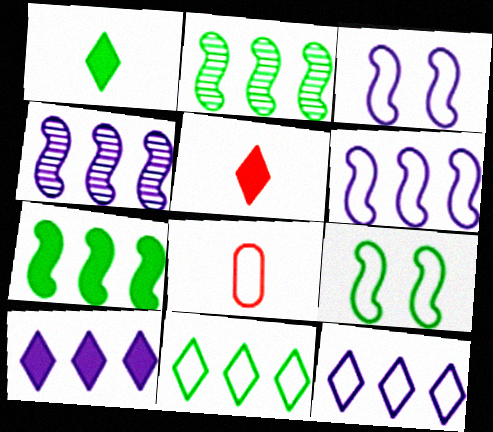[[3, 8, 11], 
[8, 9, 12]]